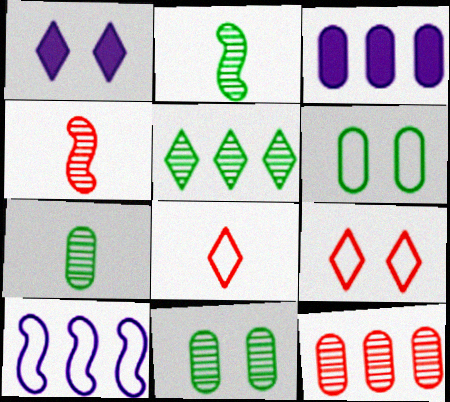[[1, 5, 8], 
[2, 3, 9], 
[2, 5, 11], 
[6, 8, 10]]